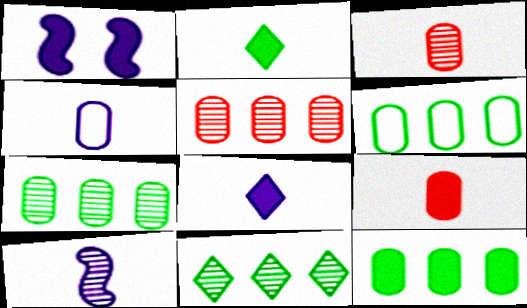[[4, 8, 10], 
[6, 7, 12]]